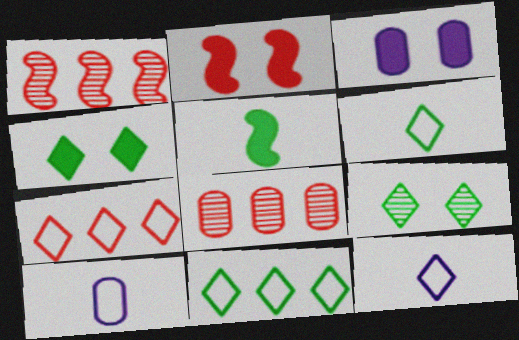[[1, 3, 6], 
[1, 4, 10], 
[2, 3, 4]]